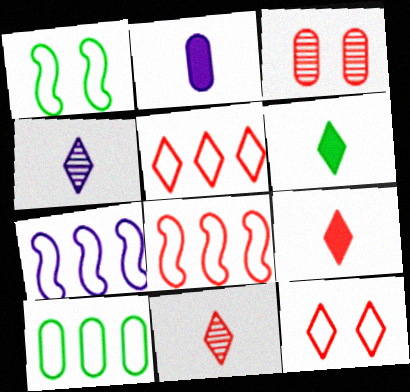[[2, 3, 10], 
[3, 6, 7], 
[3, 8, 9], 
[5, 7, 10]]